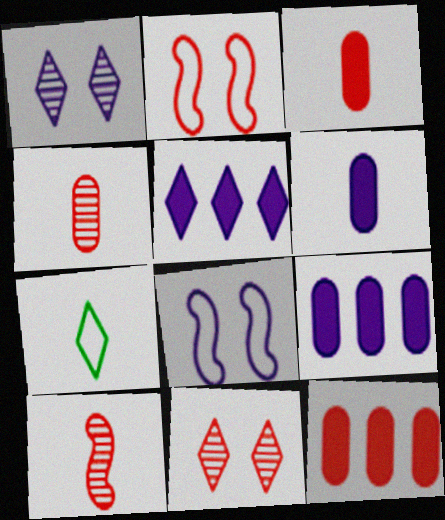[[5, 7, 11], 
[6, 7, 10]]